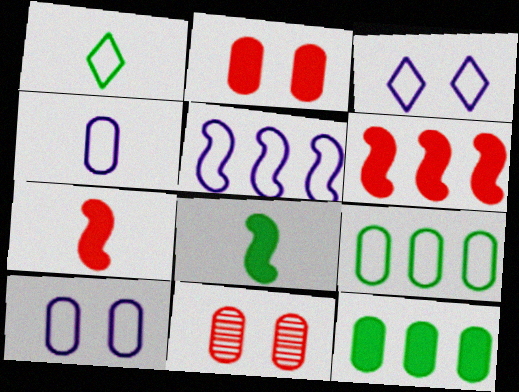[[3, 4, 5], 
[4, 11, 12]]